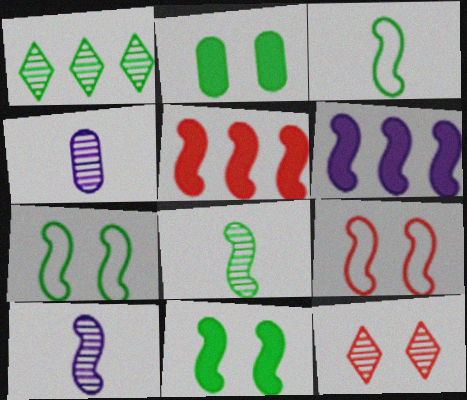[[1, 2, 3], 
[5, 7, 10], 
[6, 8, 9]]